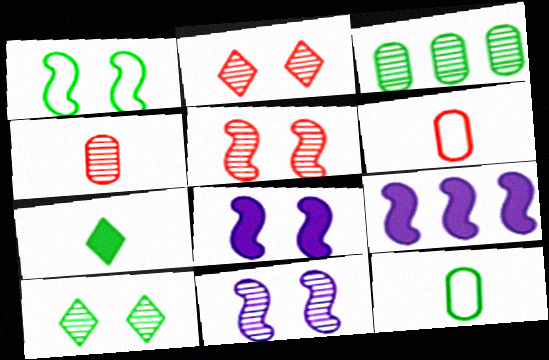[[1, 3, 7], 
[1, 5, 8], 
[2, 9, 12], 
[6, 9, 10]]